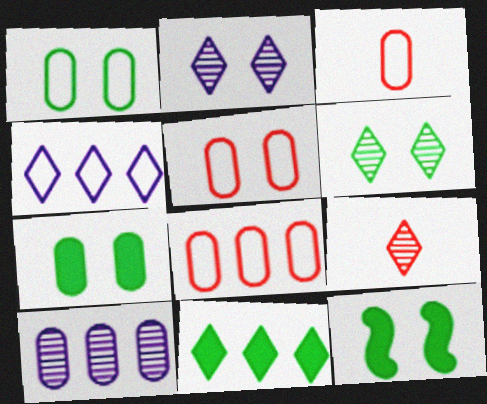[[1, 6, 12], 
[2, 5, 12], 
[3, 5, 8], 
[3, 7, 10]]